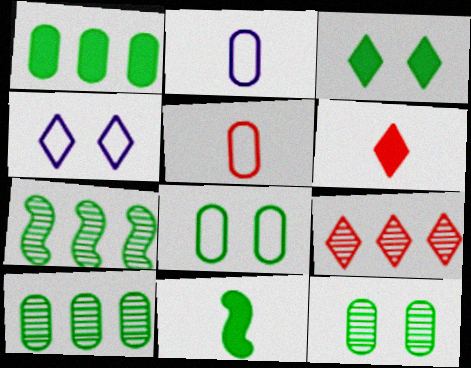[[1, 3, 11]]